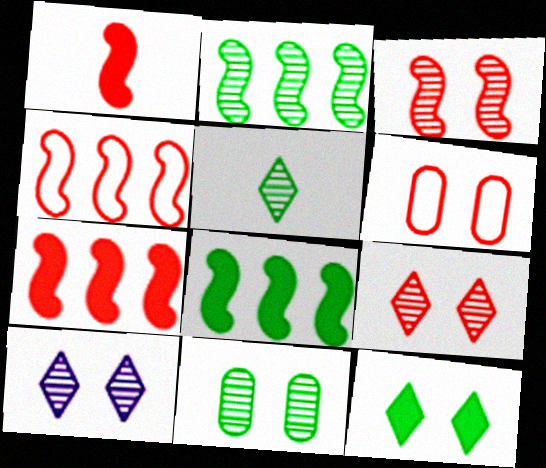[[1, 3, 4], 
[2, 5, 11], 
[3, 10, 11]]